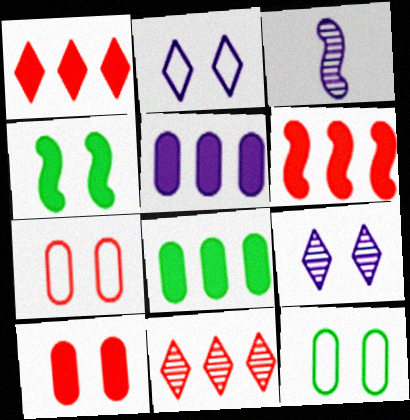[[1, 3, 12], 
[2, 3, 5], 
[4, 7, 9]]